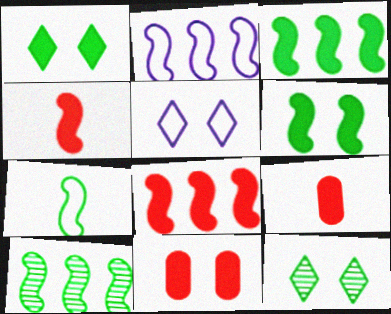[[2, 8, 10], 
[2, 9, 12], 
[5, 9, 10], 
[6, 7, 10]]